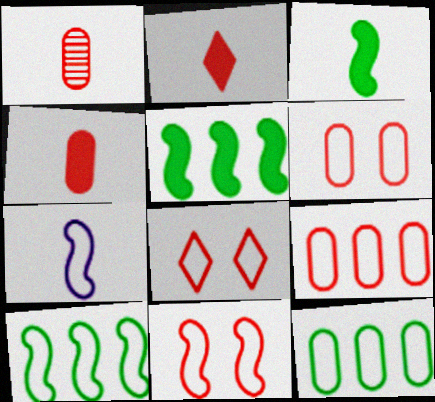[[6, 8, 11], 
[7, 8, 12], 
[7, 10, 11]]